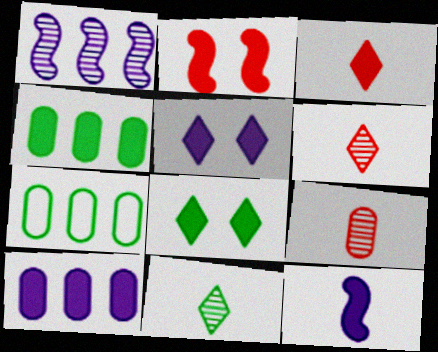[[5, 10, 12]]